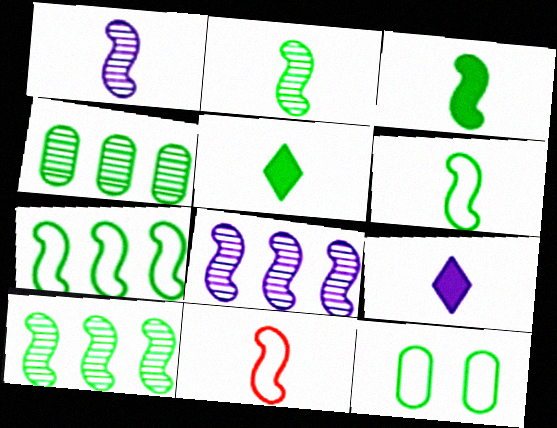[[1, 3, 11], 
[2, 3, 6], 
[5, 10, 12]]